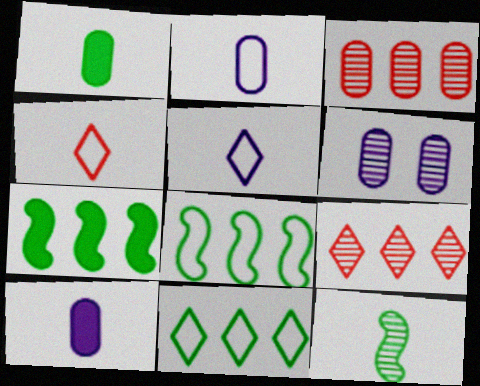[[4, 6, 7], 
[4, 10, 12], 
[6, 9, 12]]